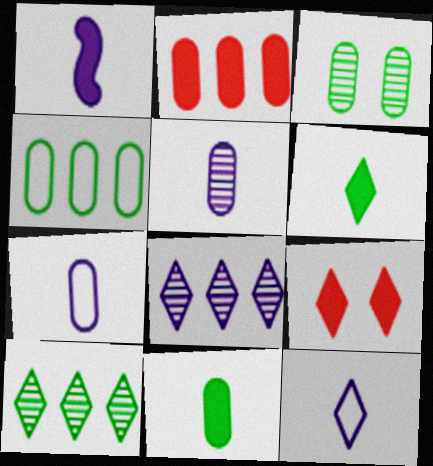[[1, 5, 12], 
[2, 3, 7], 
[3, 4, 11], 
[9, 10, 12]]